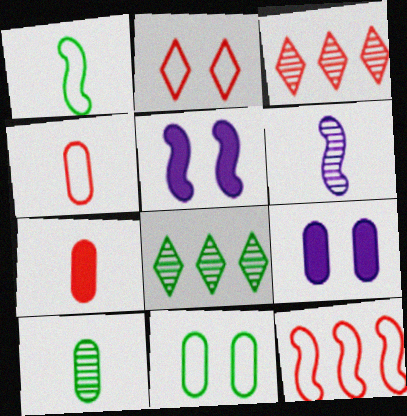[[1, 3, 9], 
[2, 4, 12], 
[4, 5, 8]]